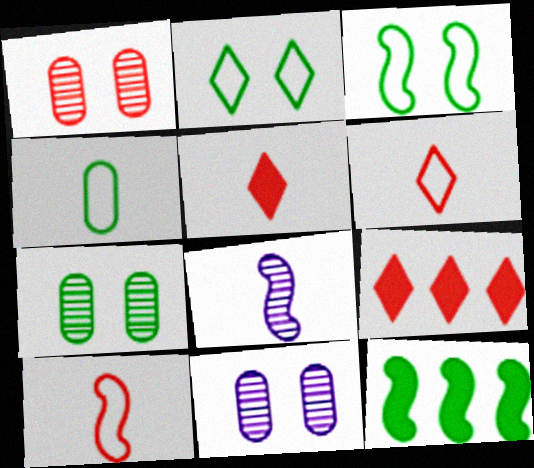[[1, 7, 11], 
[1, 9, 10], 
[4, 5, 8], 
[6, 11, 12]]